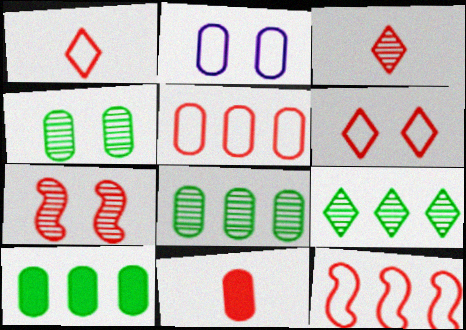[[2, 8, 11]]